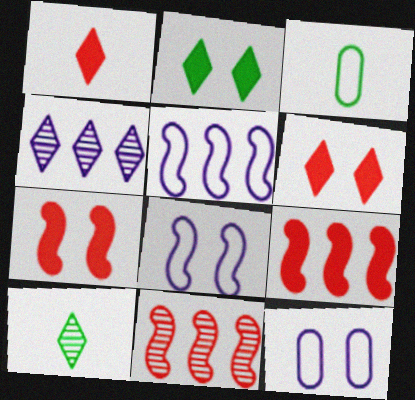[[3, 4, 7], 
[9, 10, 12]]